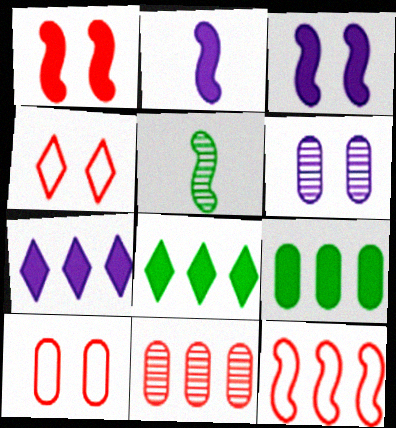[[3, 5, 12], 
[5, 7, 10]]